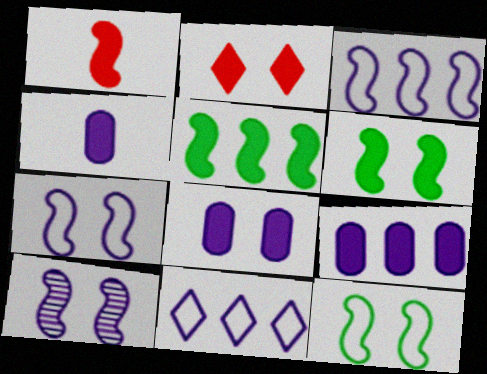[[2, 4, 5], 
[2, 6, 8], 
[4, 8, 9], 
[4, 10, 11]]